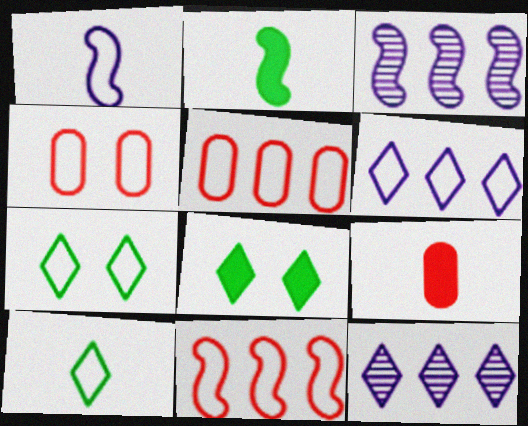[[1, 5, 7], 
[2, 4, 12], 
[3, 7, 9]]